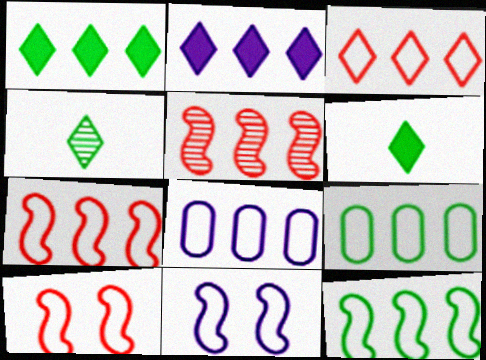[[1, 5, 8], 
[2, 5, 9], 
[3, 8, 12]]